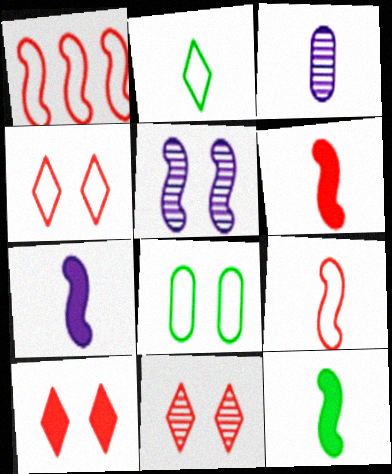[[1, 5, 12], 
[2, 3, 6], 
[4, 10, 11], 
[5, 8, 10], 
[6, 7, 12]]